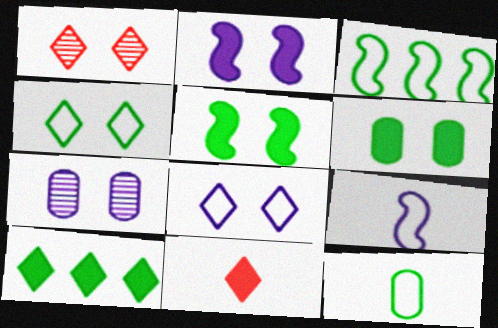[[2, 7, 8], 
[3, 4, 12], 
[3, 7, 11]]